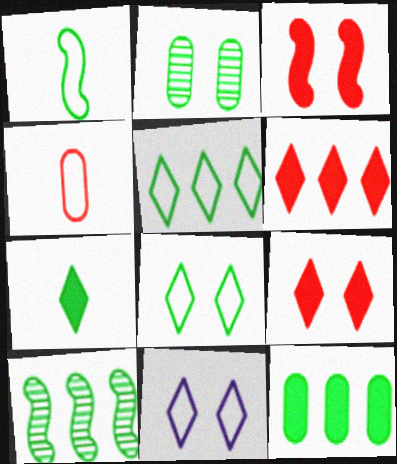[[2, 3, 11], 
[5, 10, 12]]